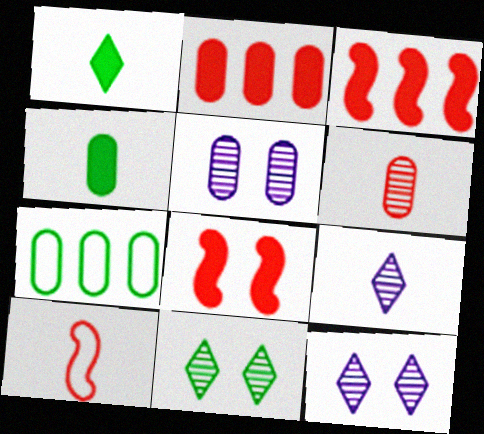[[4, 9, 10], 
[7, 8, 9]]